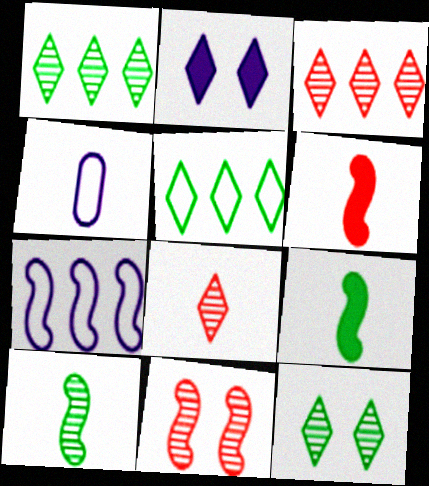[[2, 5, 8], 
[4, 8, 9], 
[7, 9, 11]]